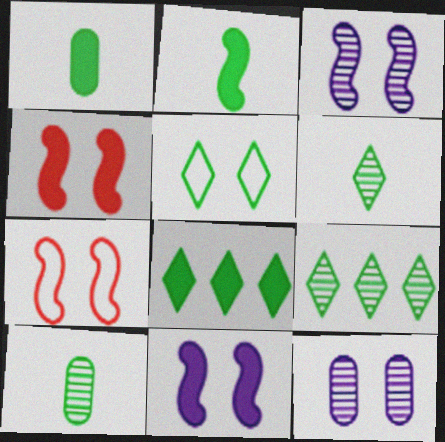[[4, 5, 12], 
[5, 6, 8]]